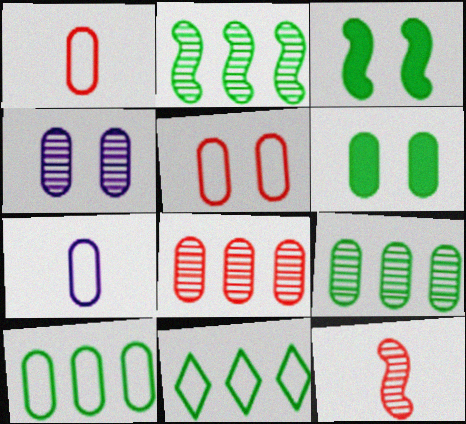[[4, 5, 6], 
[5, 7, 10], 
[6, 7, 8]]